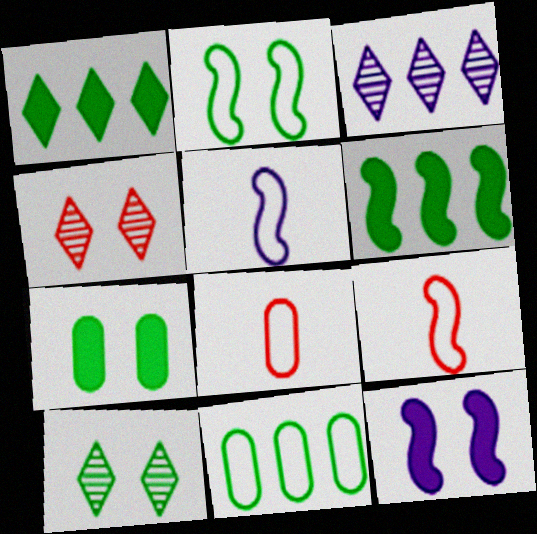[[2, 7, 10], 
[3, 7, 9]]